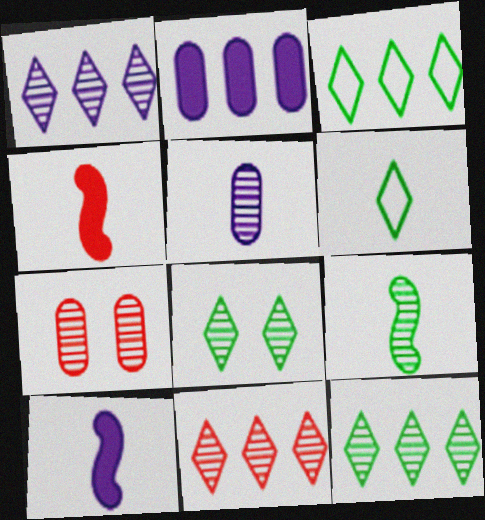[[1, 7, 9], 
[1, 11, 12], 
[3, 7, 10], 
[4, 5, 6]]